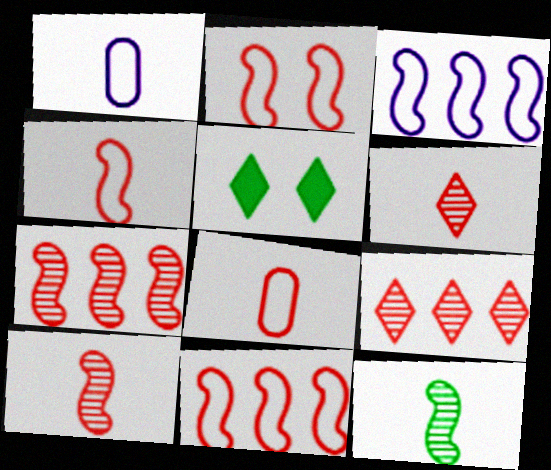[[1, 5, 7], 
[2, 4, 11]]